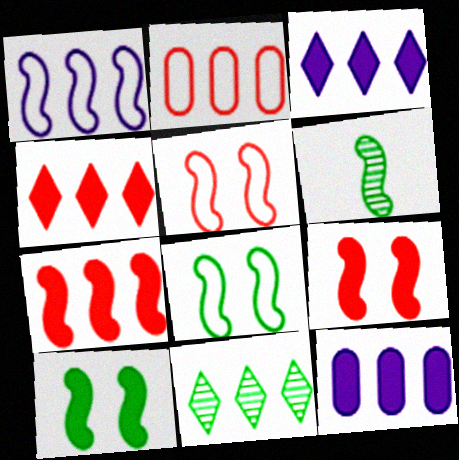[[1, 6, 9]]